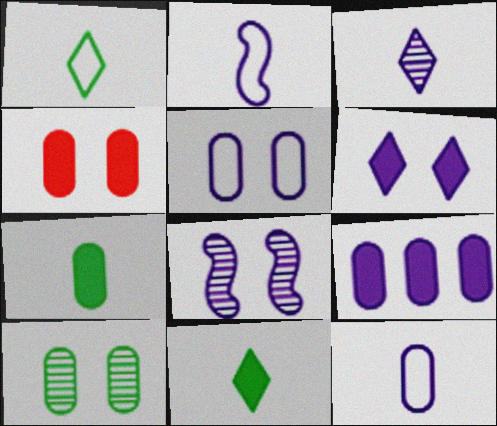[[4, 5, 10], 
[4, 7, 9], 
[5, 6, 8]]